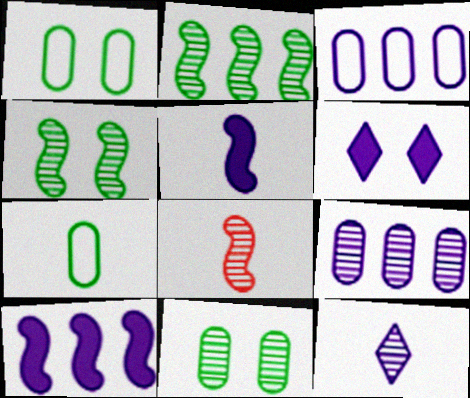[]